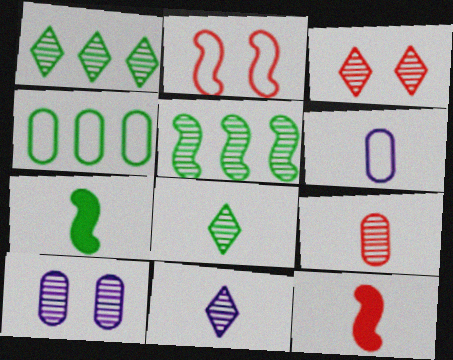[[1, 3, 11], 
[6, 8, 12]]